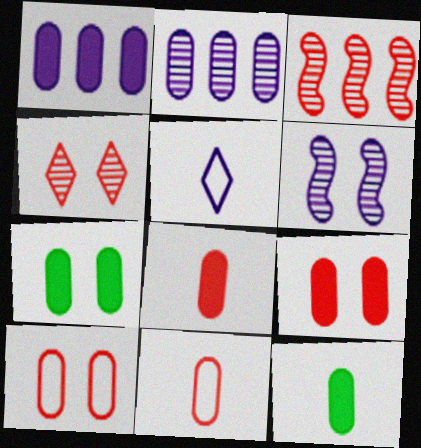[[1, 5, 6], 
[1, 7, 8], 
[1, 9, 12], 
[2, 7, 11], 
[2, 10, 12], 
[3, 5, 7]]